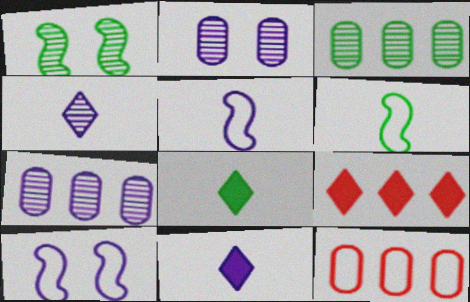[[1, 11, 12], 
[2, 6, 9], 
[7, 10, 11]]